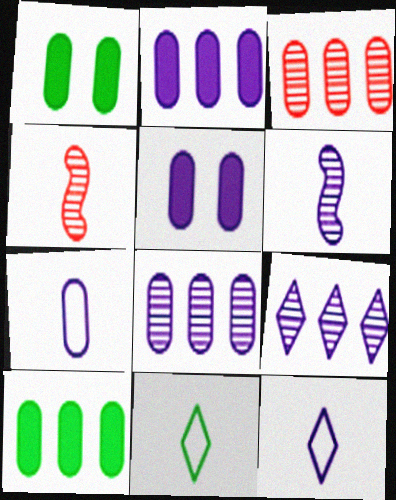[[1, 3, 7], 
[5, 7, 8]]